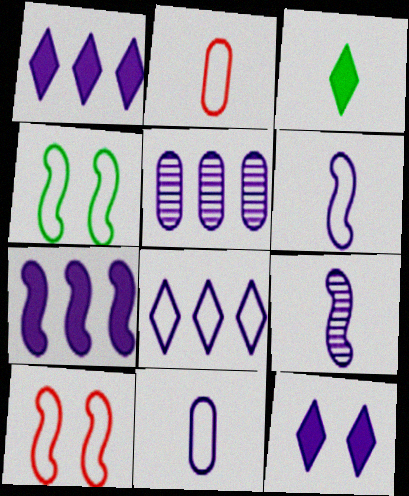[[2, 3, 9], 
[2, 4, 8], 
[3, 5, 10], 
[5, 6, 12], 
[5, 7, 8]]